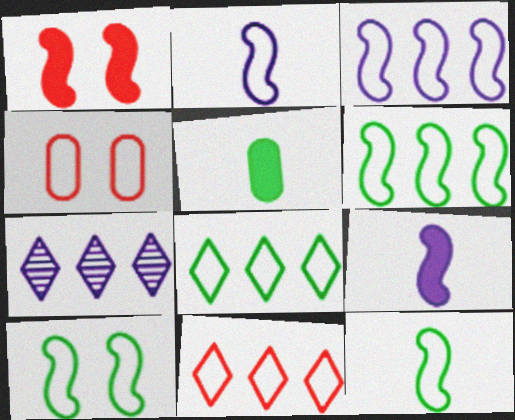[[2, 4, 8], 
[6, 10, 12]]